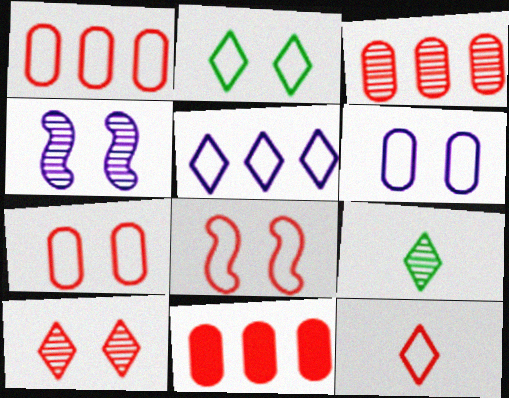[[1, 3, 11], 
[1, 8, 12], 
[2, 5, 12], 
[2, 6, 8], 
[3, 4, 9]]